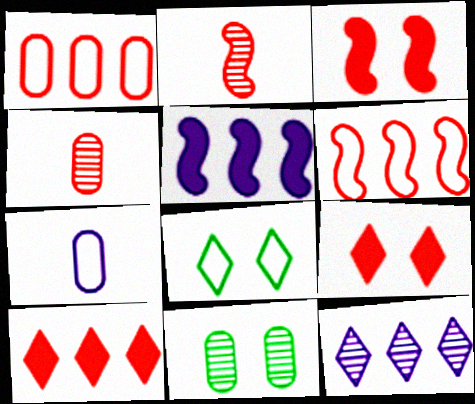[[1, 2, 9], 
[2, 3, 6], 
[2, 11, 12], 
[4, 5, 8], 
[4, 6, 9], 
[6, 7, 8]]